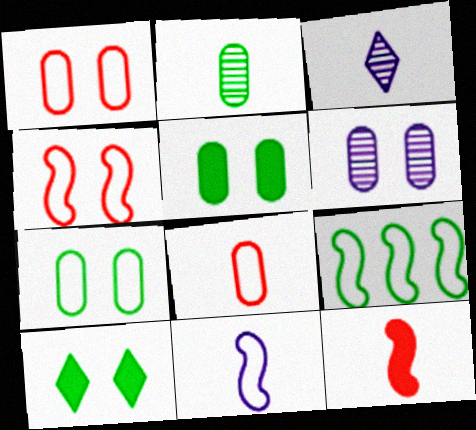[[1, 5, 6], 
[2, 9, 10], 
[4, 6, 10], 
[4, 9, 11]]